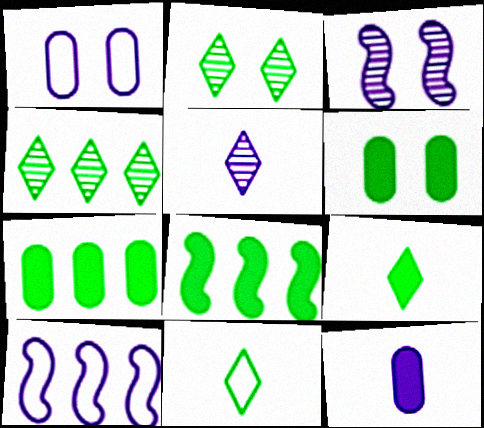[[6, 8, 9]]